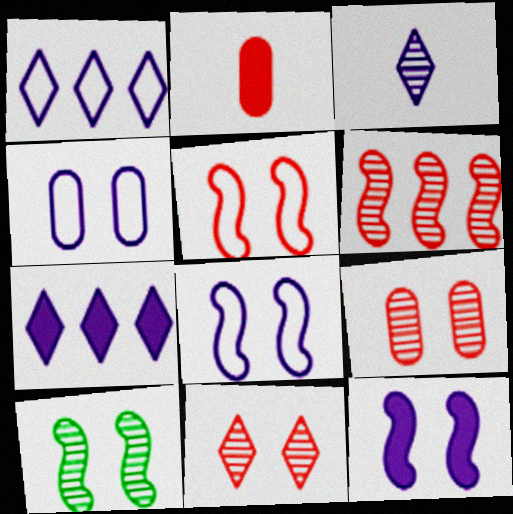[[1, 2, 10], 
[5, 10, 12]]